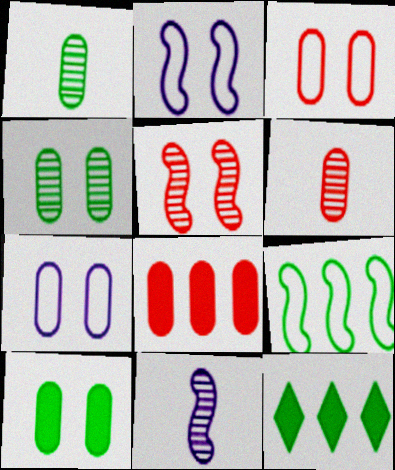[[1, 7, 8], 
[2, 6, 12], 
[3, 6, 8], 
[3, 11, 12]]